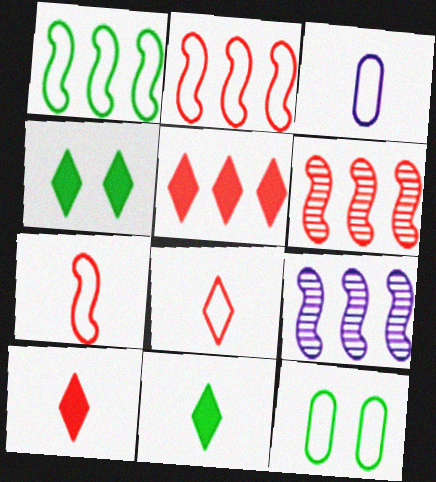[[3, 4, 6], 
[9, 10, 12]]